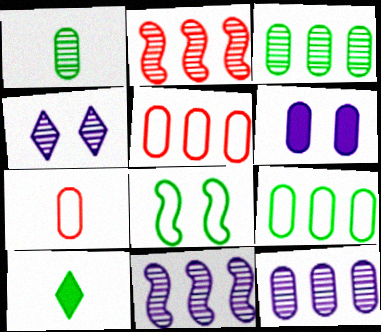[[1, 2, 4], 
[1, 5, 6], 
[3, 6, 7], 
[3, 8, 10]]